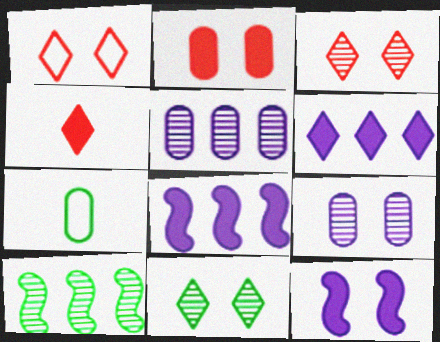[[2, 5, 7], 
[3, 7, 8]]